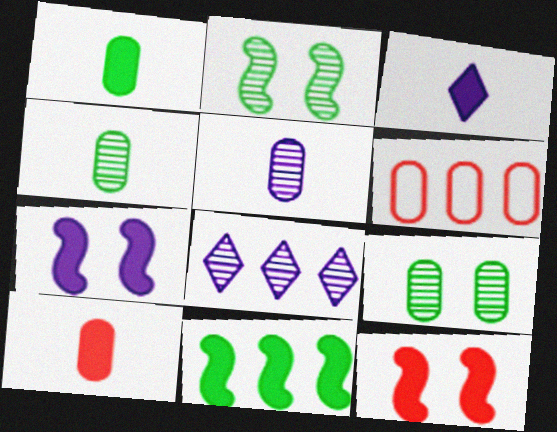[[2, 3, 6], 
[6, 8, 11]]